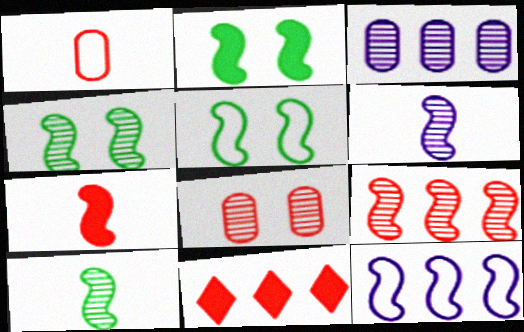[[2, 4, 5], 
[4, 6, 9], 
[4, 7, 12]]